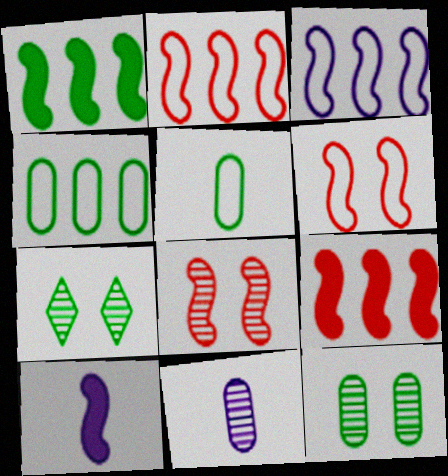[[1, 5, 7]]